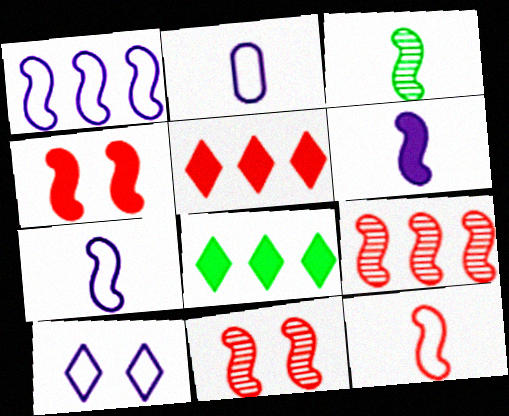[[1, 2, 10], 
[1, 3, 4], 
[2, 8, 11], 
[3, 6, 12], 
[4, 9, 12]]